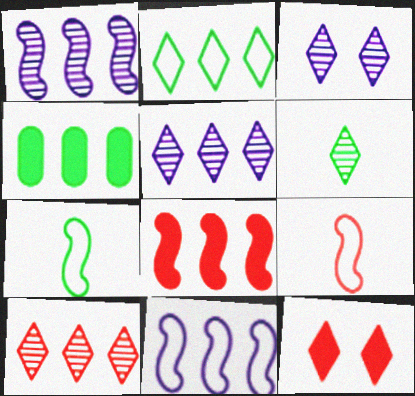[[3, 4, 9], 
[3, 6, 10], 
[4, 10, 11]]